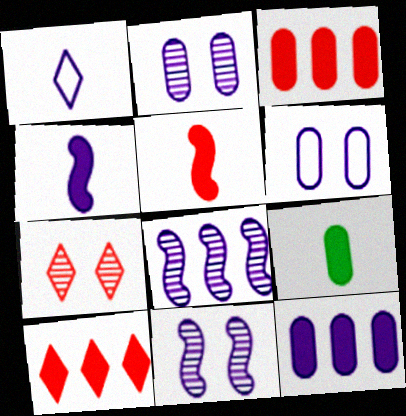[[1, 11, 12]]